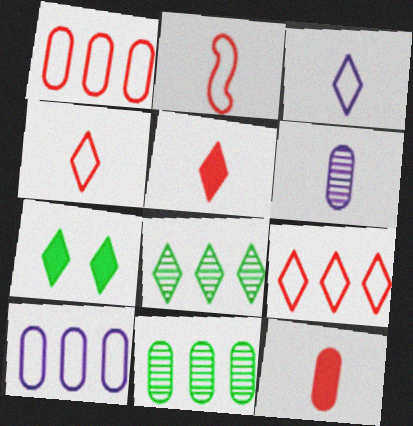[]